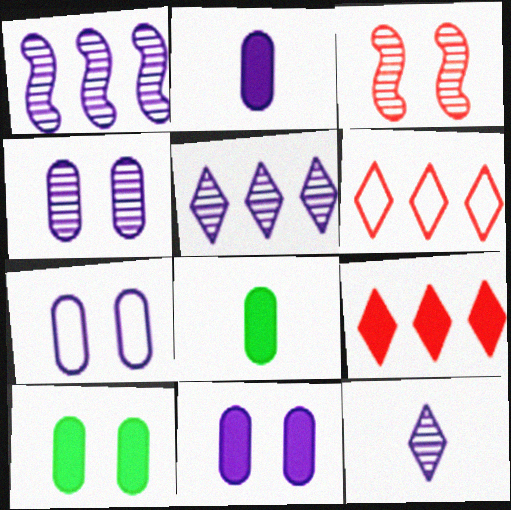[[1, 4, 12], 
[4, 7, 11]]